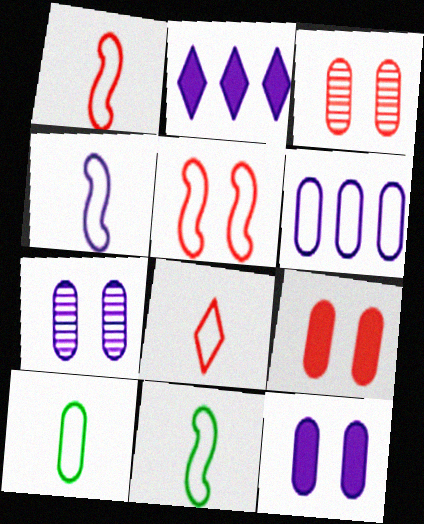[[1, 4, 11], 
[2, 3, 11], 
[2, 4, 7], 
[4, 8, 10]]